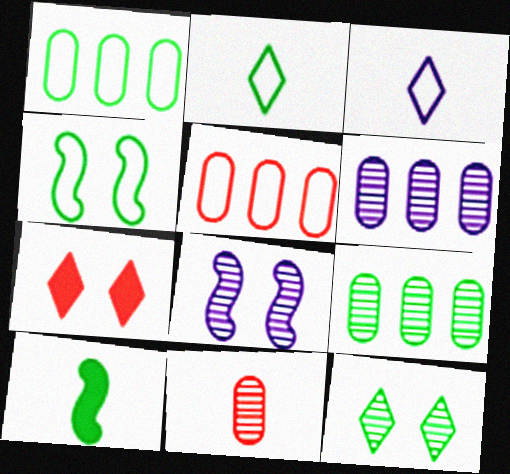[[1, 2, 4], 
[1, 10, 12], 
[3, 4, 5], 
[3, 10, 11]]